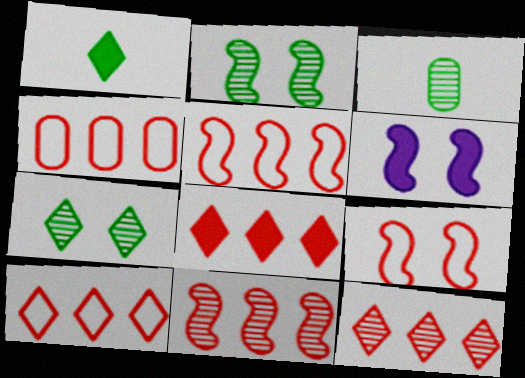[[2, 6, 9], 
[3, 6, 10], 
[4, 5, 10], 
[4, 8, 11], 
[8, 10, 12]]